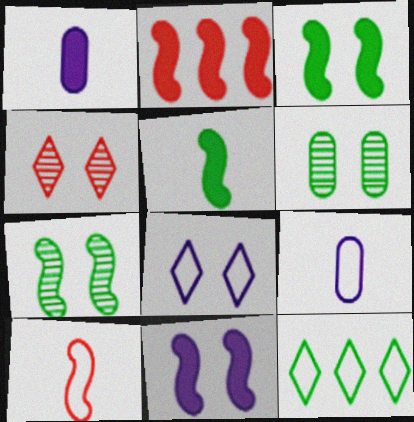[[2, 5, 11], 
[5, 6, 12]]